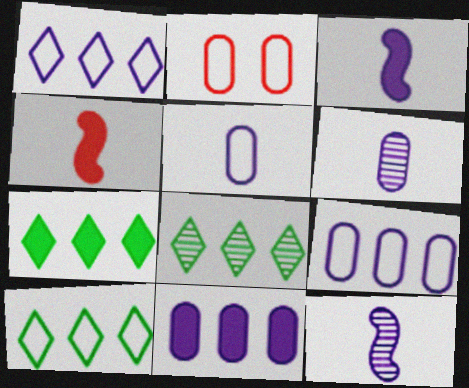[[2, 3, 8], 
[2, 7, 12], 
[7, 8, 10]]